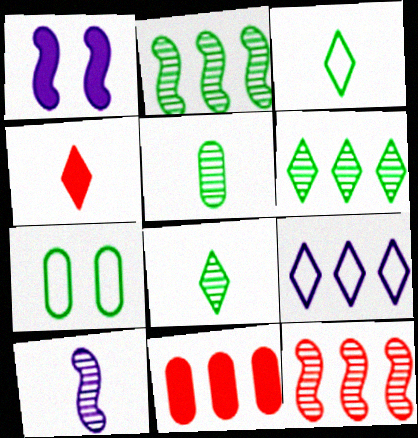[[2, 9, 11]]